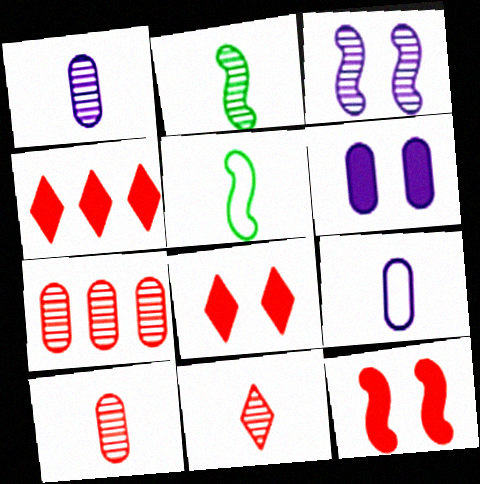[[1, 2, 11]]